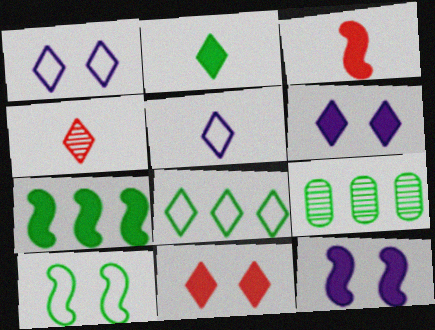[[1, 3, 9], 
[2, 4, 5], 
[2, 9, 10], 
[3, 7, 12], 
[4, 6, 8], 
[7, 8, 9]]